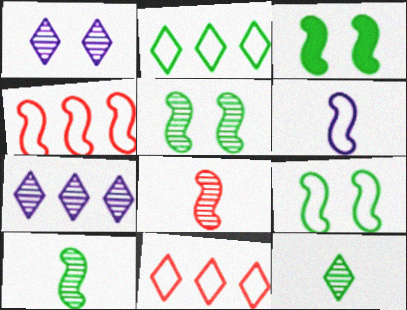[[3, 5, 9], 
[4, 6, 9]]